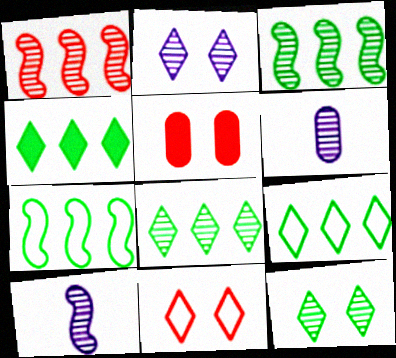[[1, 6, 12], 
[4, 8, 9], 
[5, 9, 10]]